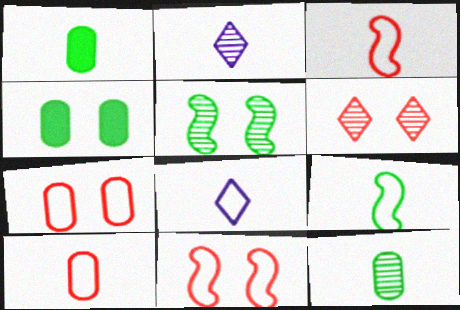[[1, 2, 3], 
[8, 9, 10]]